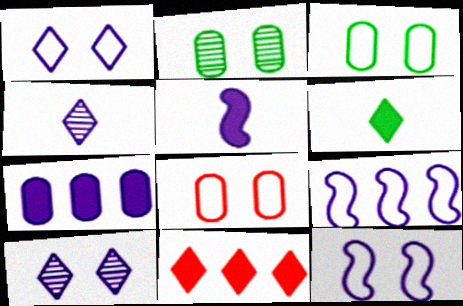[[4, 7, 12]]